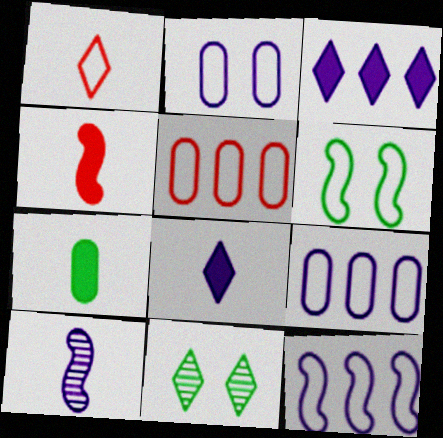[[1, 3, 11], 
[1, 6, 9], 
[1, 7, 10], 
[2, 3, 10], 
[4, 7, 8], 
[4, 9, 11]]